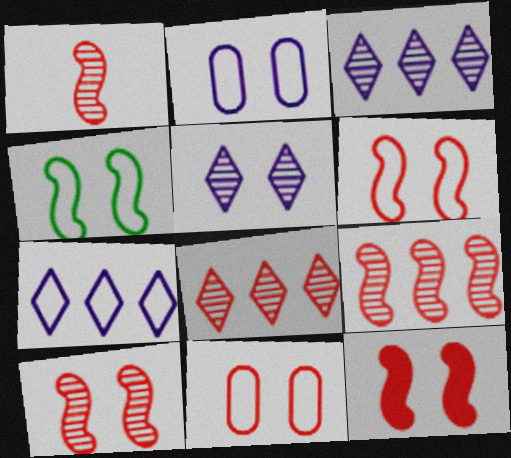[[1, 9, 10], 
[6, 10, 12]]